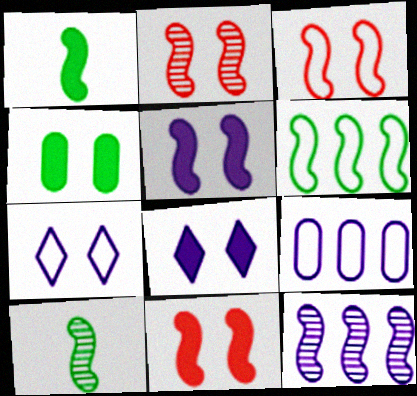[[1, 3, 12], 
[2, 3, 11], 
[2, 4, 7], 
[2, 10, 12], 
[4, 8, 11]]